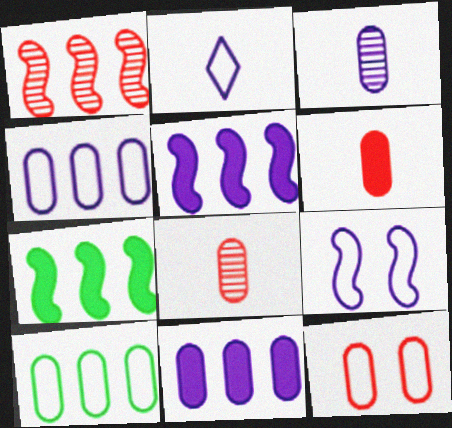[[2, 4, 9]]